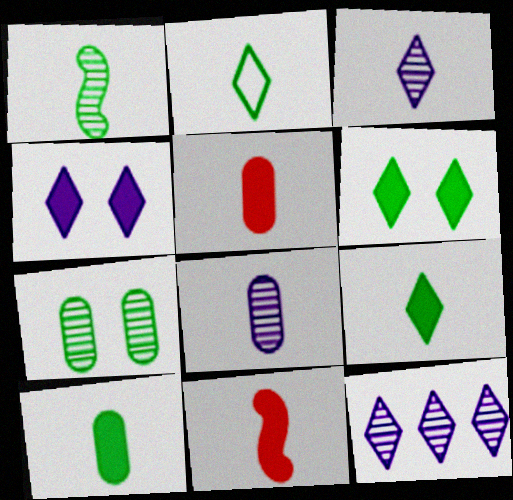[[1, 2, 10], 
[2, 8, 11]]